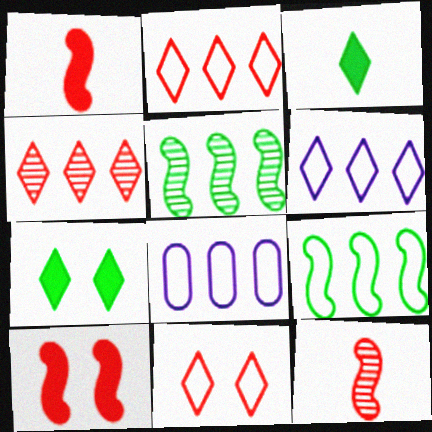[[2, 8, 9], 
[7, 8, 12]]